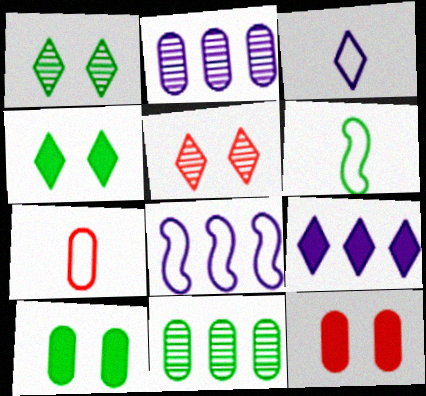[[2, 7, 10], 
[2, 8, 9], 
[3, 6, 7], 
[4, 6, 11]]